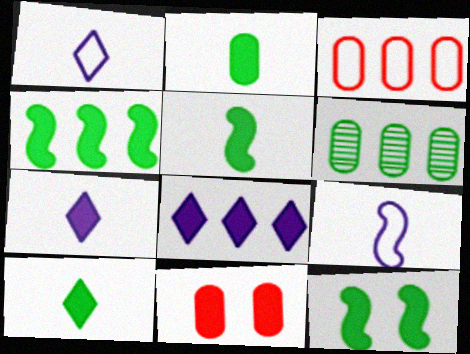[[2, 5, 10], 
[4, 5, 12], 
[4, 7, 11], 
[5, 8, 11]]